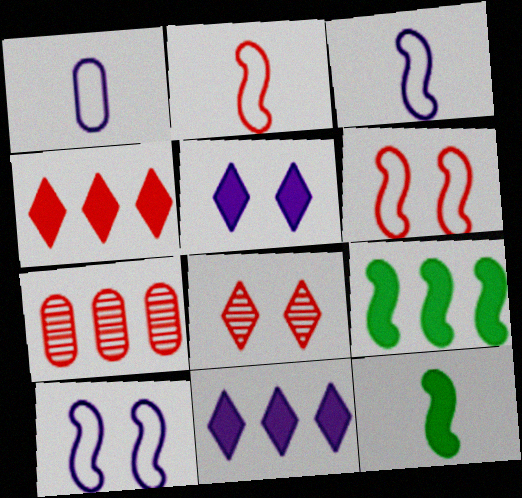[[1, 8, 9]]